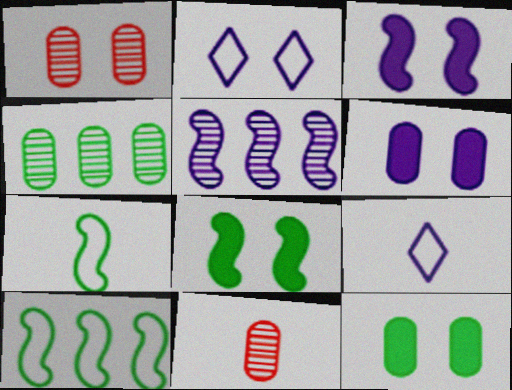[[1, 2, 8], 
[5, 6, 9]]